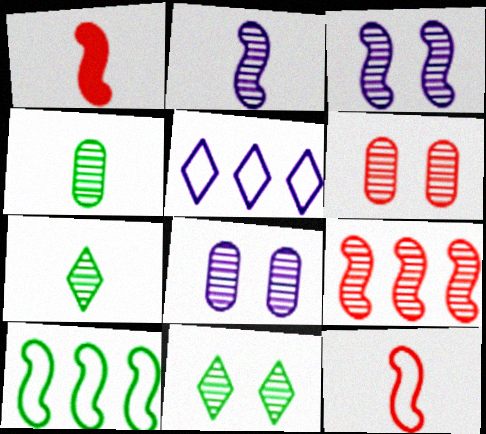[[1, 3, 10], 
[3, 6, 11], 
[7, 8, 9]]